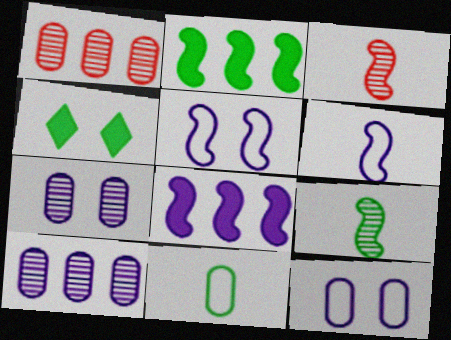[[1, 4, 6], 
[2, 3, 5]]